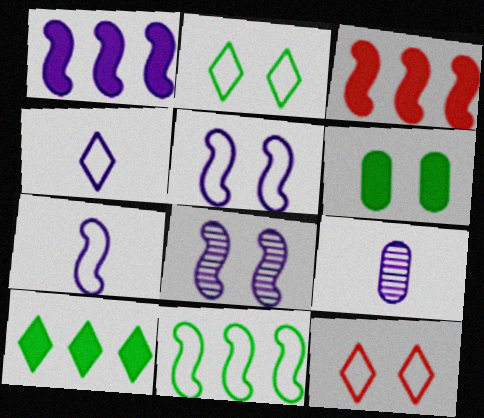[[1, 7, 8], 
[2, 3, 9], 
[6, 8, 12]]